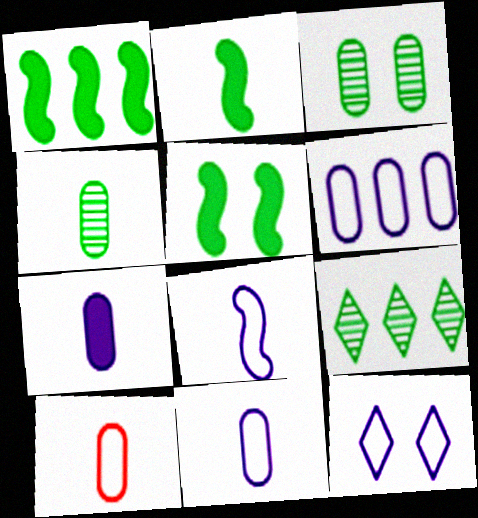[[1, 2, 5], 
[4, 7, 10], 
[6, 8, 12]]